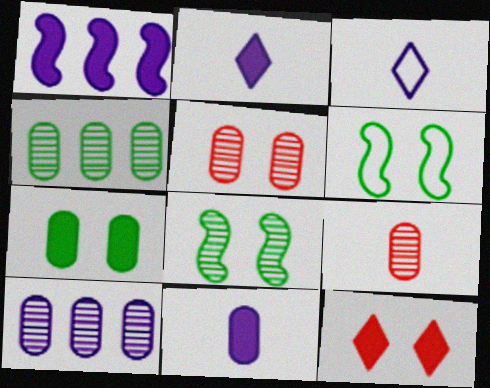[]